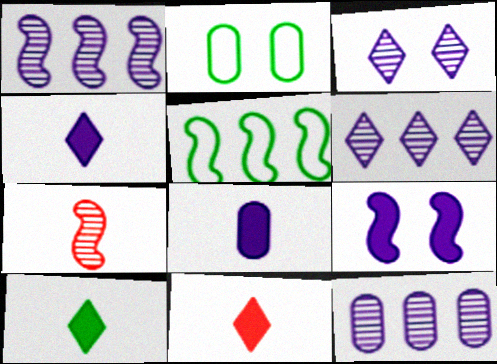[[1, 2, 11], 
[1, 6, 12], 
[4, 10, 11], 
[5, 7, 9]]